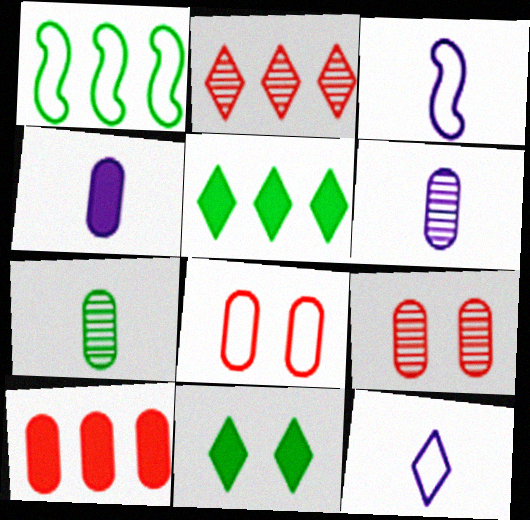[[1, 7, 11], 
[1, 8, 12], 
[2, 11, 12], 
[3, 5, 9]]